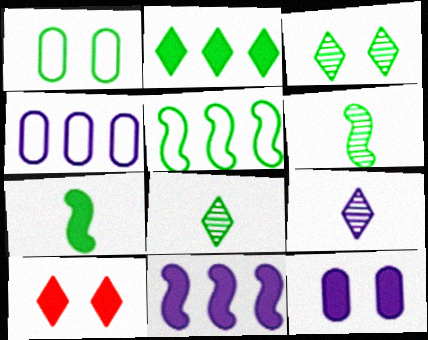[[1, 2, 6], 
[4, 6, 10]]